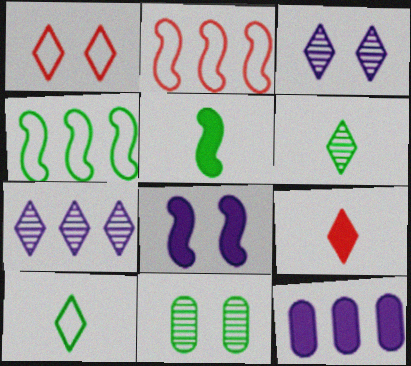[[1, 8, 11]]